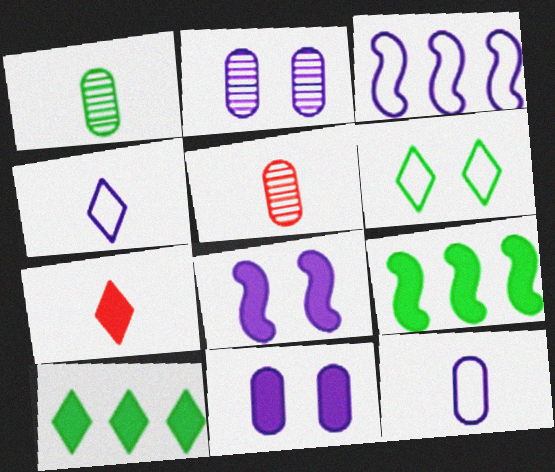[[1, 6, 9], 
[7, 9, 11]]